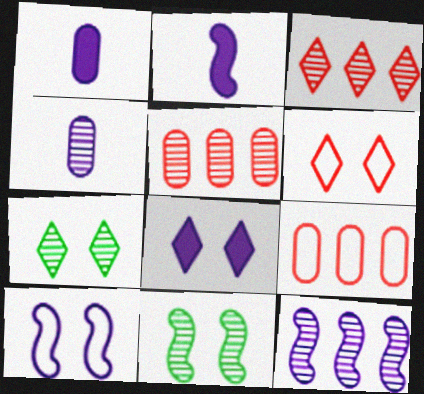[[2, 7, 9], 
[2, 10, 12], 
[3, 4, 11], 
[6, 7, 8]]